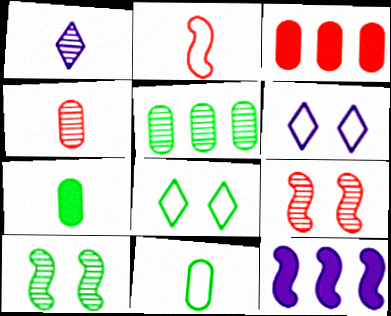[[1, 2, 7], 
[1, 5, 9], 
[2, 10, 12], 
[4, 8, 12]]